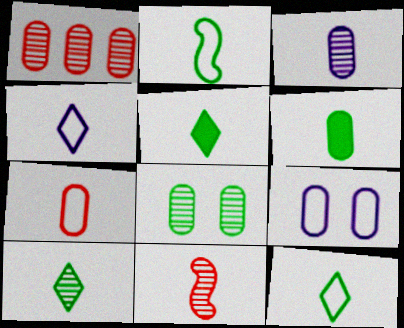[[1, 3, 8], 
[1, 6, 9], 
[2, 4, 7], 
[2, 6, 10], 
[3, 6, 7], 
[3, 10, 11], 
[4, 6, 11], 
[5, 10, 12]]